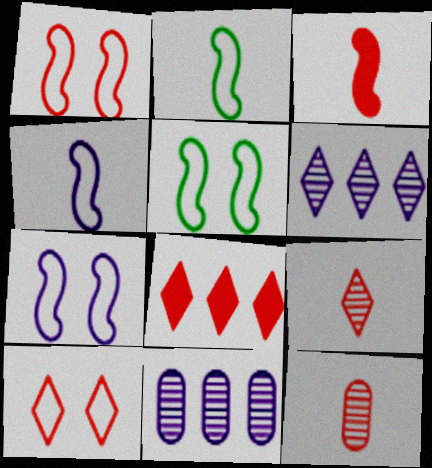[[1, 5, 7], 
[1, 8, 12], 
[8, 9, 10]]